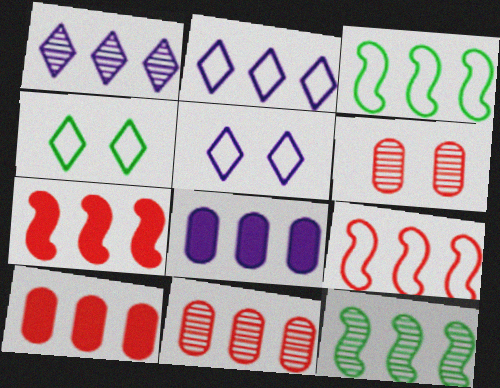[[1, 3, 10], 
[1, 11, 12], 
[2, 10, 12]]